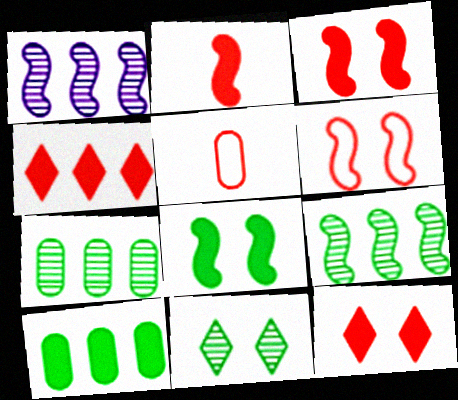[]